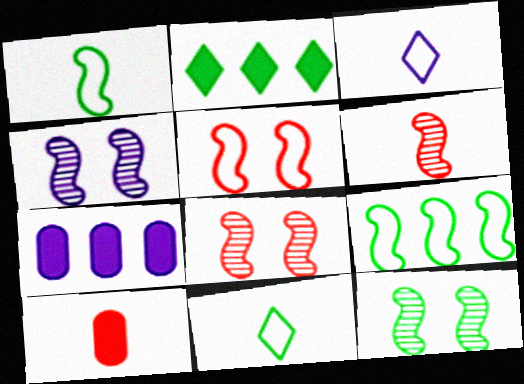[[3, 4, 7], 
[4, 8, 12], 
[7, 8, 11]]